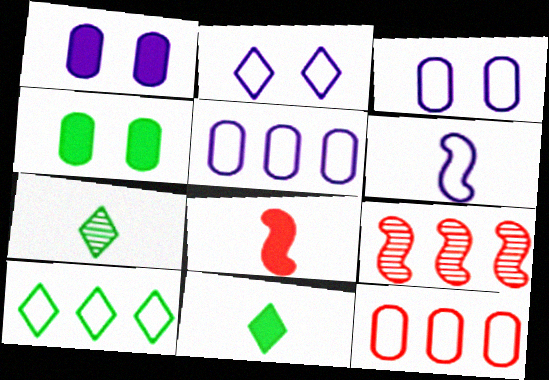[[2, 5, 6], 
[3, 9, 11]]